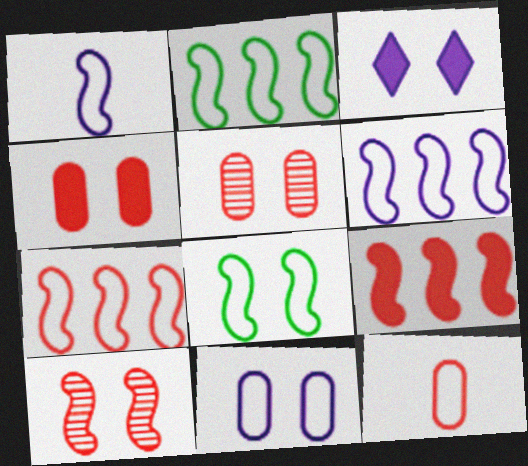[[1, 7, 8], 
[2, 6, 7], 
[3, 5, 8]]